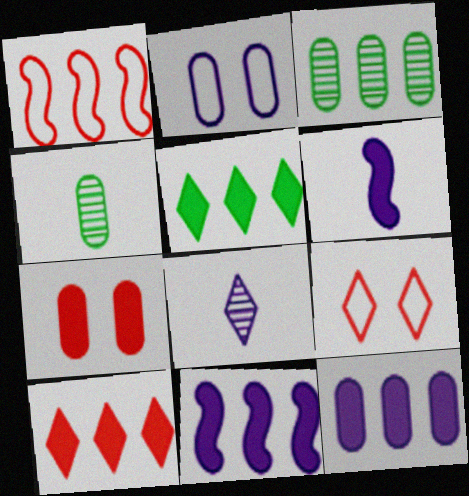[[2, 8, 11], 
[3, 6, 9], 
[4, 9, 11], 
[5, 6, 7], 
[5, 8, 9]]